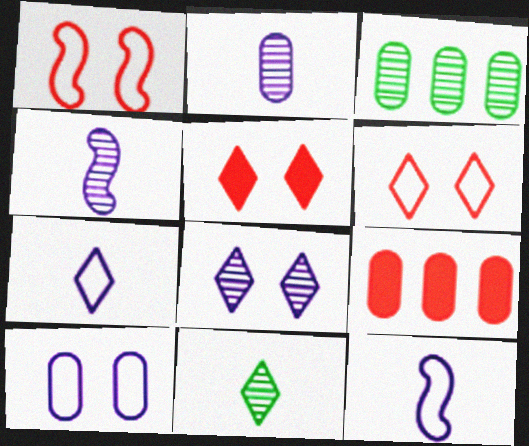[[3, 5, 12]]